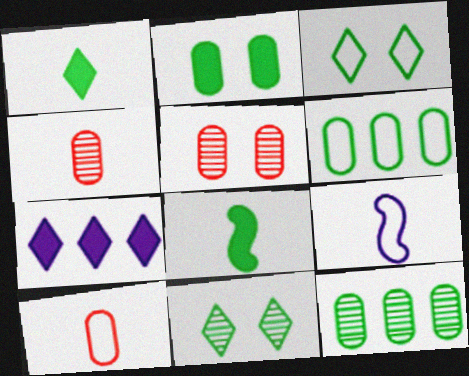[[1, 4, 9], 
[3, 8, 12], 
[6, 8, 11]]